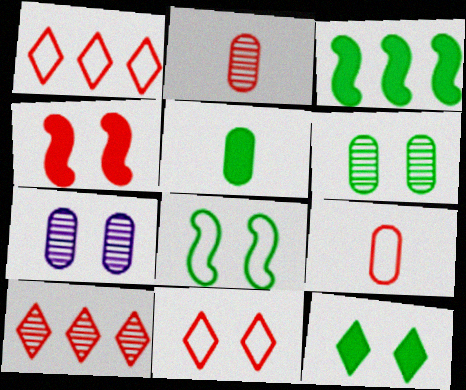[[1, 2, 4], 
[3, 5, 12], 
[4, 9, 10], 
[6, 8, 12]]